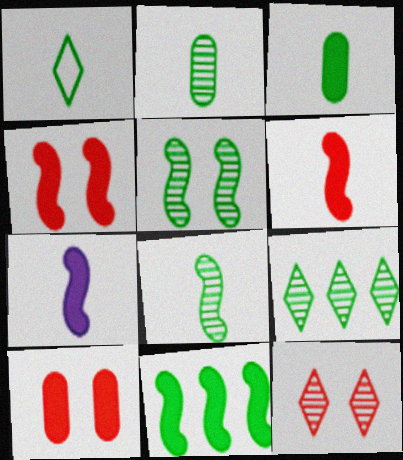[[1, 3, 8], 
[2, 5, 9], 
[4, 7, 11]]